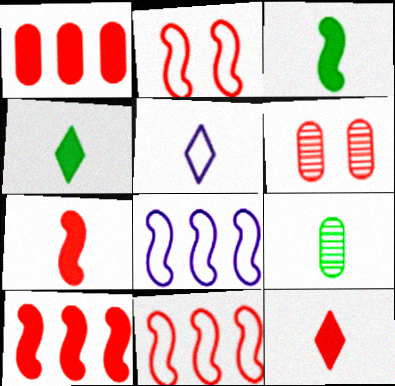[[4, 6, 8], 
[5, 7, 9], 
[6, 11, 12]]